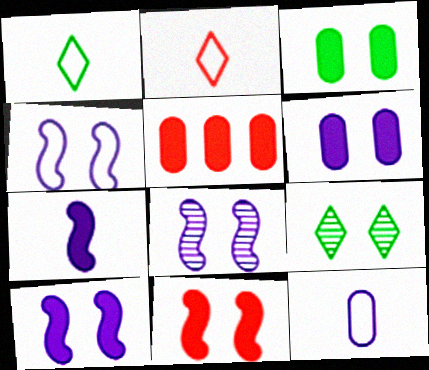[[1, 5, 8], 
[4, 8, 10]]